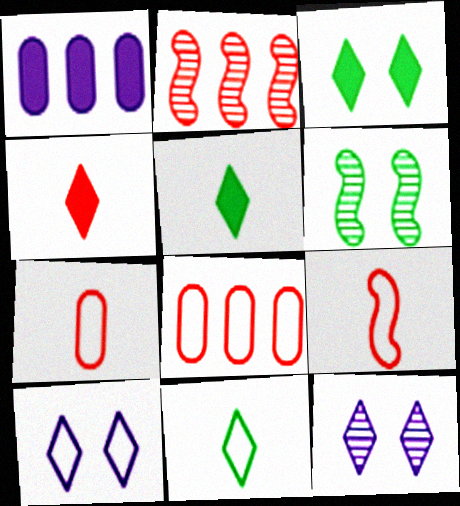[]